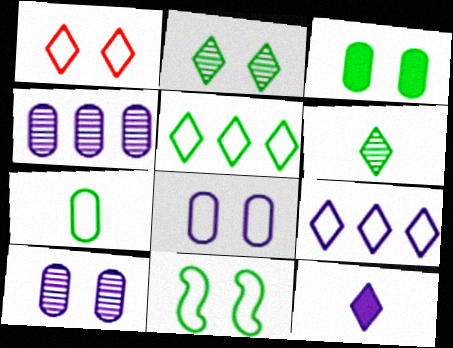[[1, 8, 11], 
[2, 3, 11], 
[5, 7, 11]]